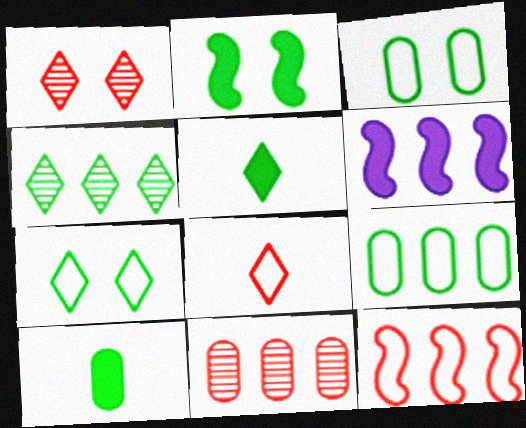[[4, 5, 7]]